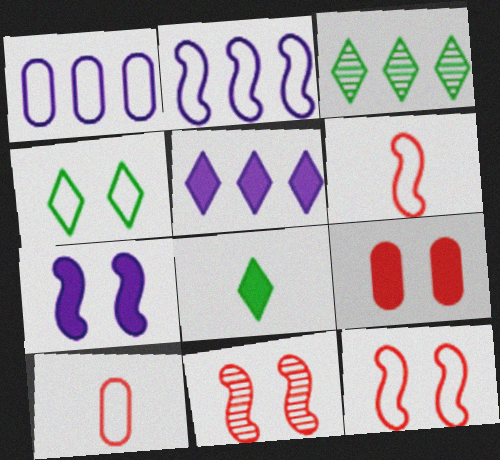[[1, 4, 6], 
[1, 8, 11], 
[2, 4, 10], 
[3, 4, 8], 
[3, 7, 10]]